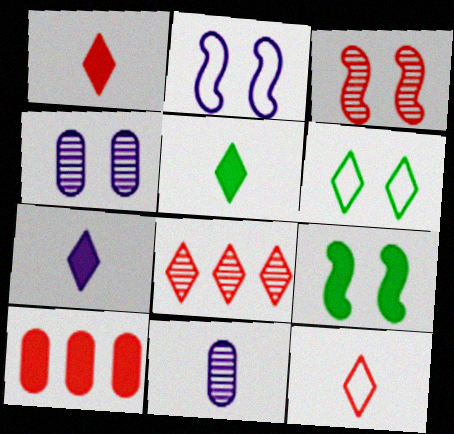[[1, 5, 7], 
[2, 3, 9], 
[3, 10, 12], 
[6, 7, 8], 
[7, 9, 10]]